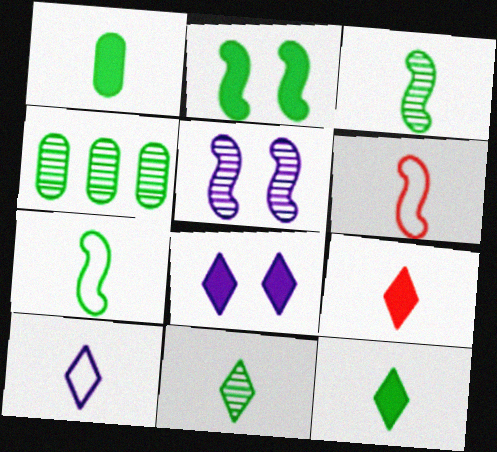[[1, 7, 11], 
[4, 6, 8], 
[9, 10, 11]]